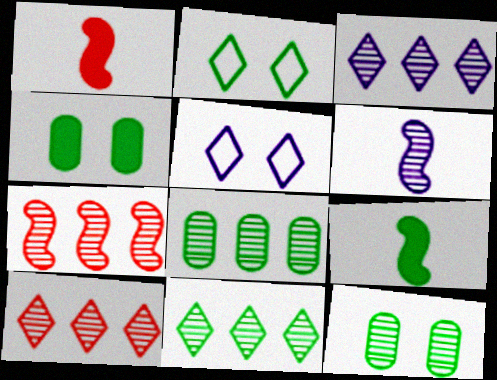[[1, 5, 8], 
[2, 8, 9], 
[3, 7, 8], 
[3, 10, 11], 
[6, 10, 12]]